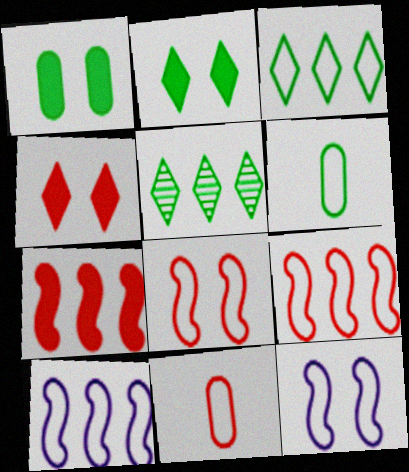[[3, 11, 12]]